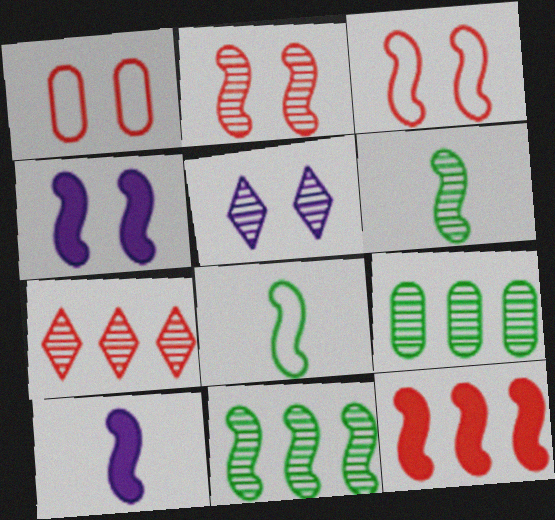[[3, 10, 11]]